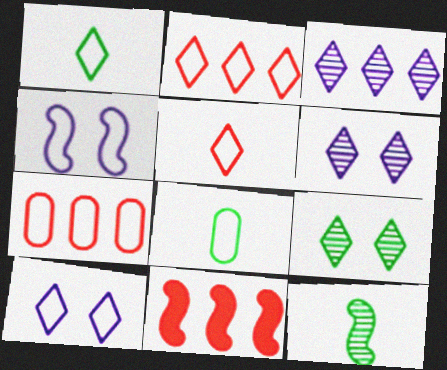[[1, 2, 10], 
[1, 4, 7], 
[2, 4, 8], 
[4, 11, 12], 
[6, 8, 11]]